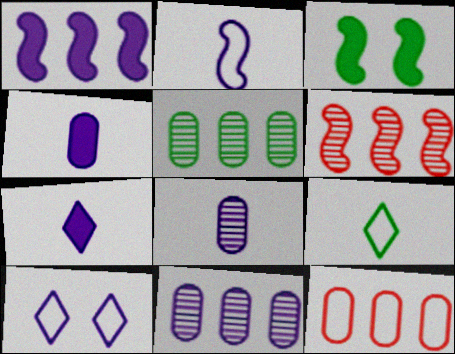[[1, 8, 10], 
[2, 3, 6], 
[2, 7, 8], 
[3, 5, 9]]